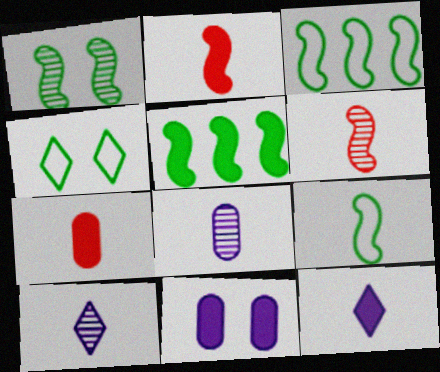[[1, 5, 9], 
[7, 9, 10]]